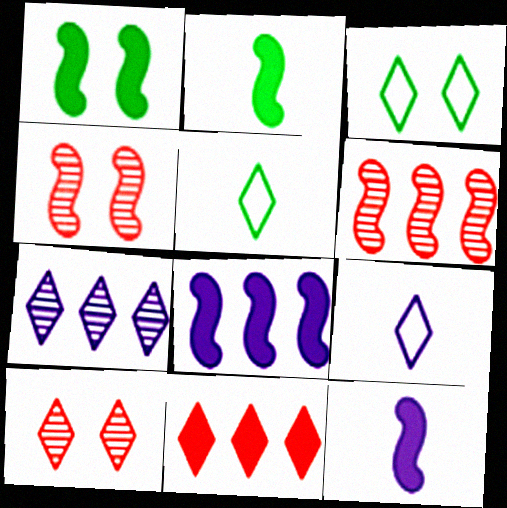[]